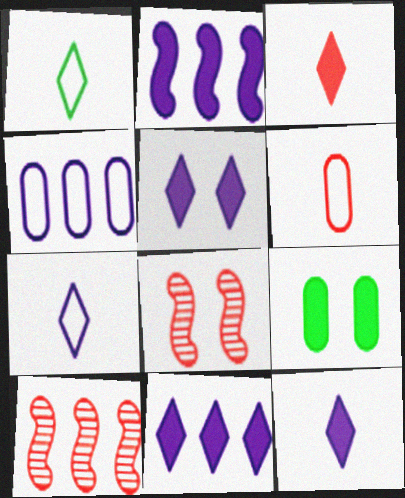[[2, 3, 9], 
[5, 11, 12], 
[7, 9, 10]]